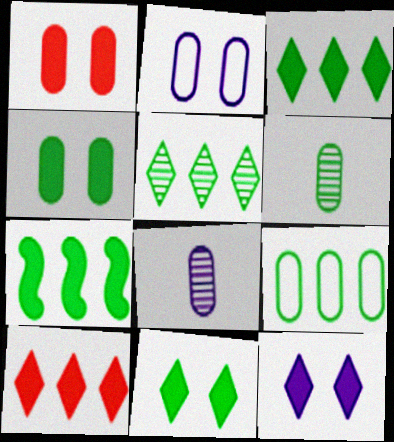[[1, 8, 9], 
[4, 6, 9], 
[5, 7, 9]]